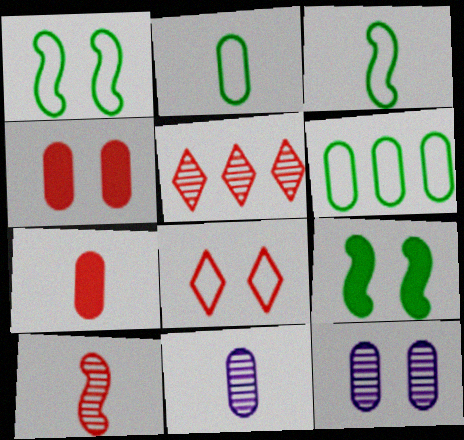[[2, 7, 11], 
[4, 6, 11], 
[6, 7, 12], 
[8, 9, 12]]